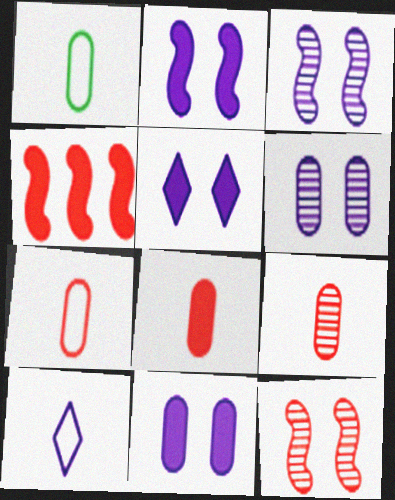[[2, 5, 11], 
[7, 8, 9]]